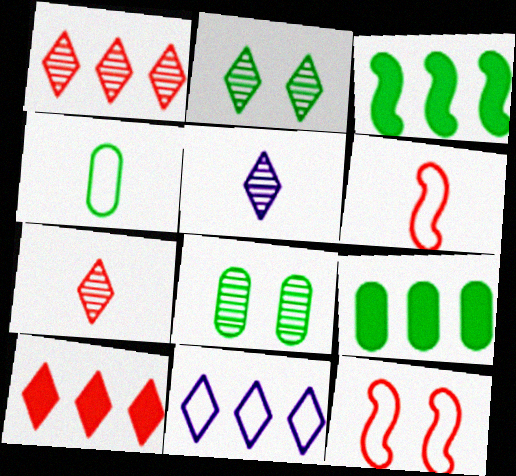[[1, 2, 5], 
[2, 3, 4], 
[4, 8, 9], 
[4, 11, 12], 
[5, 9, 12]]